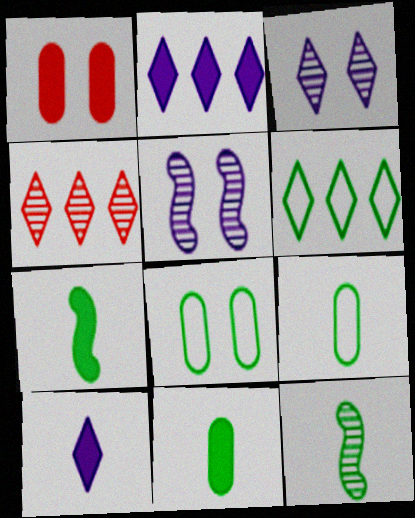[[1, 2, 7], 
[2, 4, 6]]